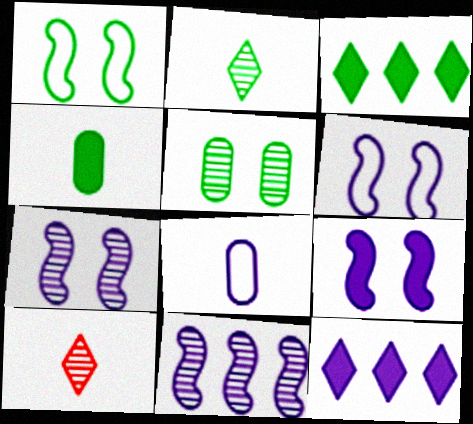[[5, 10, 11], 
[6, 7, 9], 
[7, 8, 12]]